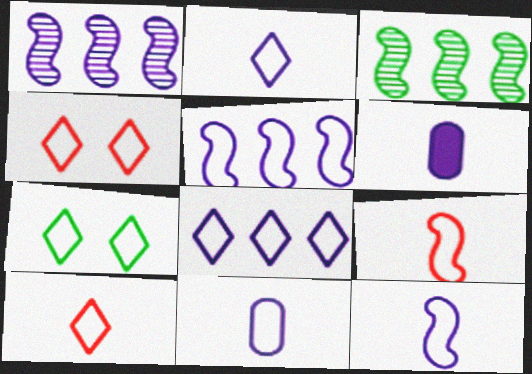[[2, 11, 12], 
[3, 4, 6], 
[7, 8, 10]]